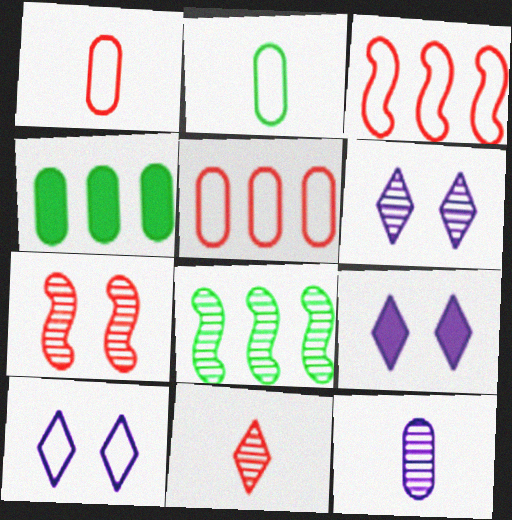[[1, 8, 9], 
[2, 3, 10], 
[6, 9, 10]]